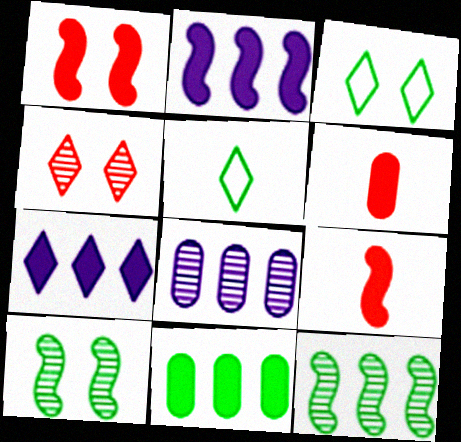[[1, 5, 8], 
[3, 8, 9], 
[4, 5, 7], 
[5, 10, 11]]